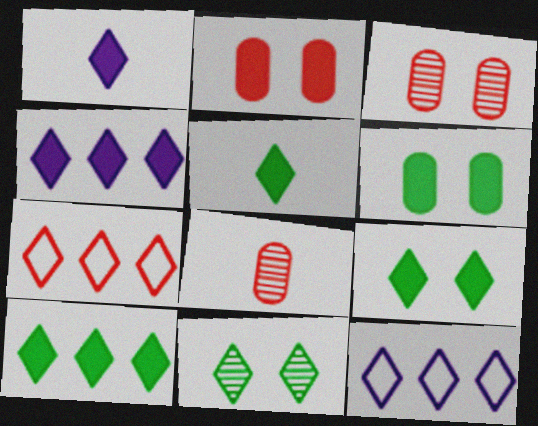[[1, 7, 11], 
[5, 9, 10]]